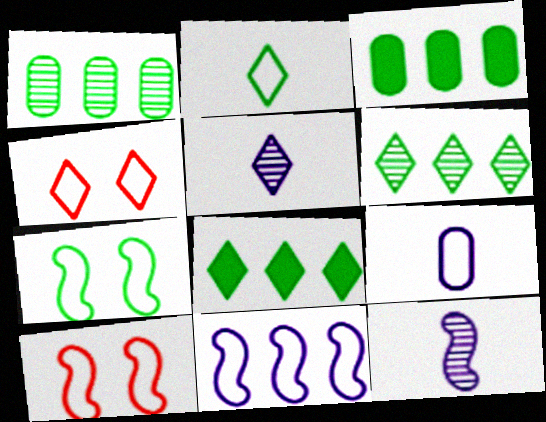[[3, 4, 12], 
[3, 5, 10], 
[4, 5, 8]]